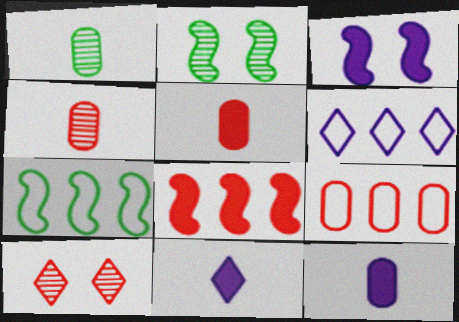[[2, 5, 6], 
[2, 9, 11], 
[6, 7, 9], 
[7, 10, 12]]